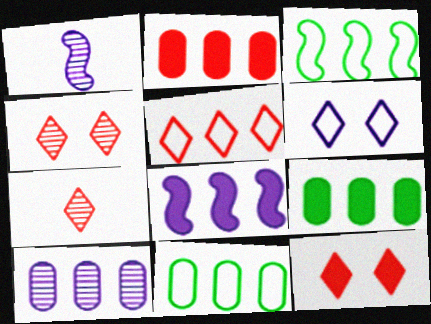[[1, 11, 12], 
[2, 10, 11], 
[5, 7, 12]]